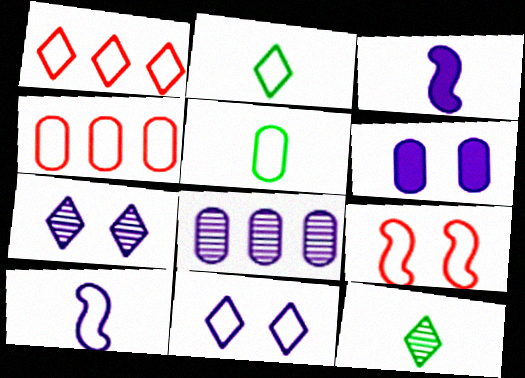[[1, 2, 11], 
[3, 8, 11]]